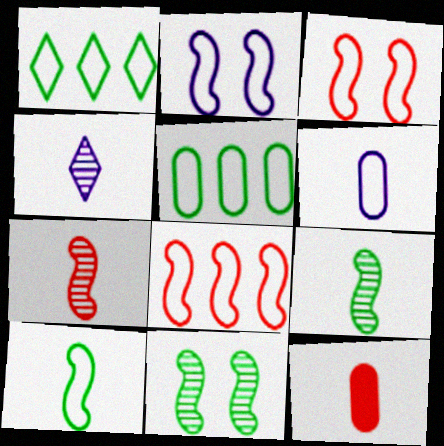[[1, 3, 6], 
[2, 8, 10], 
[4, 10, 12]]